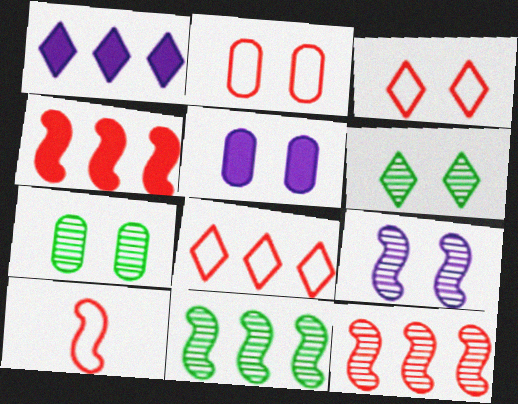[[1, 7, 10], 
[2, 5, 7], 
[2, 8, 10]]